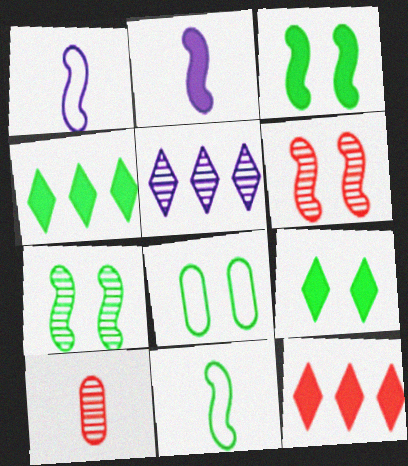[[5, 7, 10], 
[7, 8, 9]]